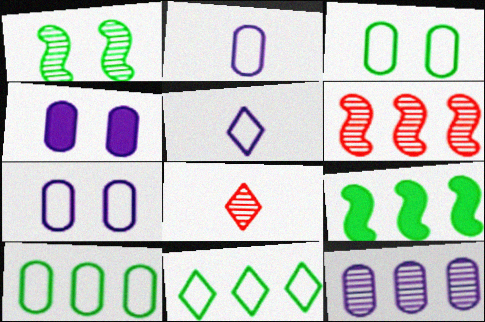[[1, 8, 12], 
[2, 4, 12], 
[7, 8, 9]]